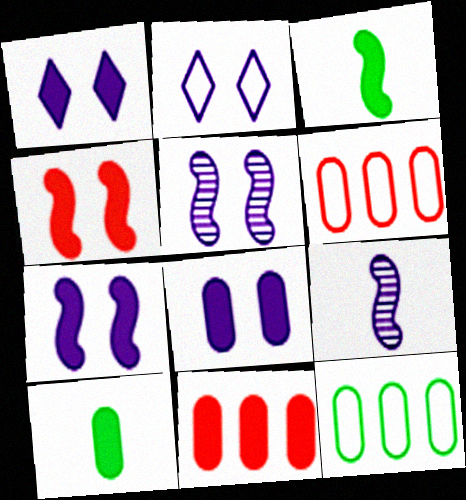[[1, 3, 11], 
[1, 7, 8], 
[2, 5, 8], 
[8, 10, 11]]